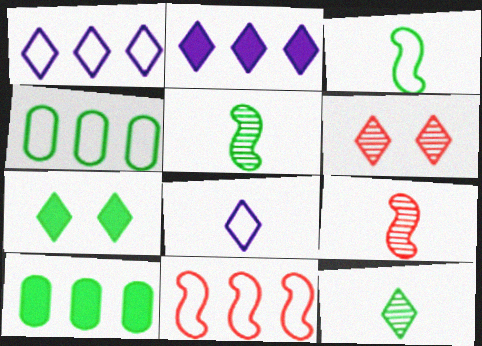[[1, 4, 11], 
[4, 5, 7]]